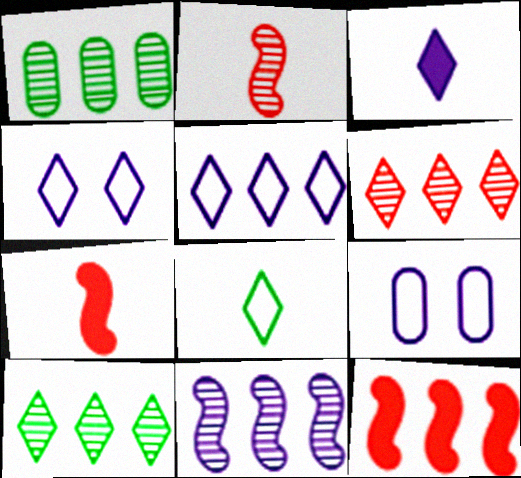[[1, 4, 7], 
[1, 5, 12], 
[1, 6, 11], 
[3, 9, 11], 
[7, 9, 10]]